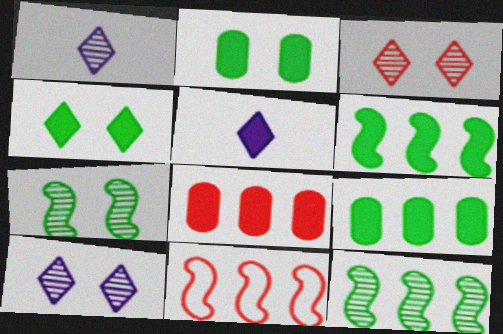[[1, 2, 11]]